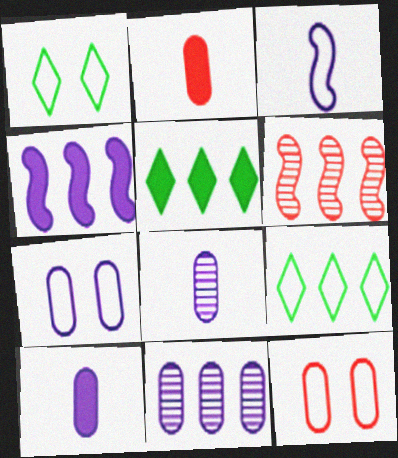[[1, 6, 10], 
[3, 9, 12], 
[7, 10, 11]]